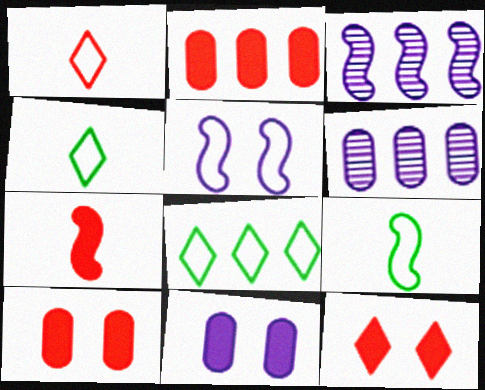[[2, 3, 8], 
[2, 7, 12], 
[3, 4, 10], 
[6, 9, 12]]